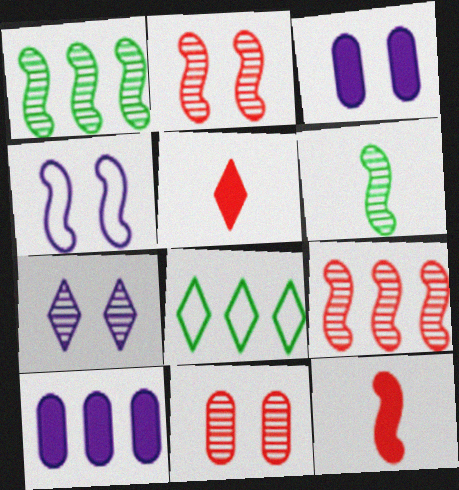[[1, 4, 12], 
[3, 4, 7], 
[5, 7, 8], 
[8, 9, 10]]